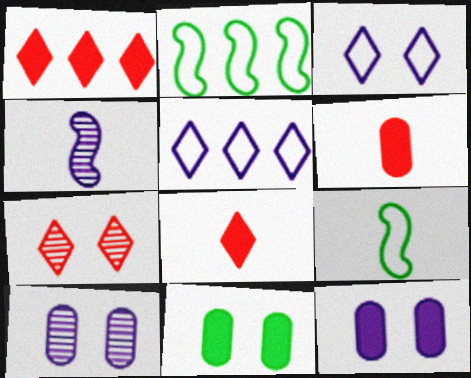[[1, 9, 10], 
[2, 8, 10], 
[4, 5, 12]]